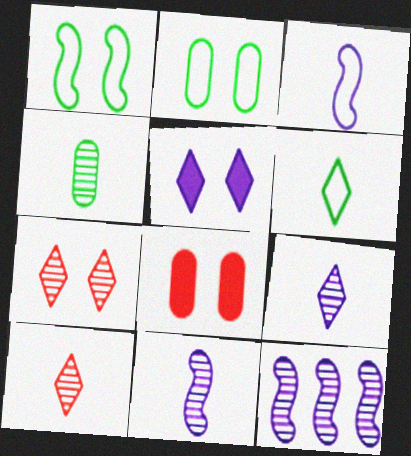[[4, 7, 12], 
[4, 10, 11], 
[6, 8, 12]]